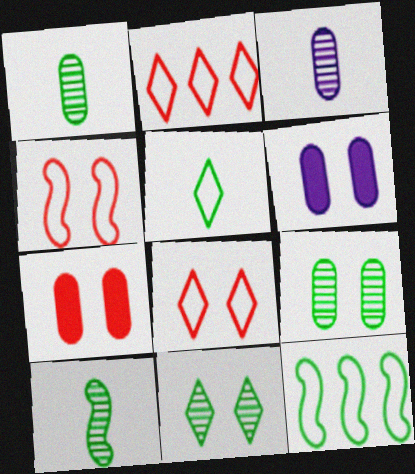[[2, 6, 10], 
[4, 6, 11]]